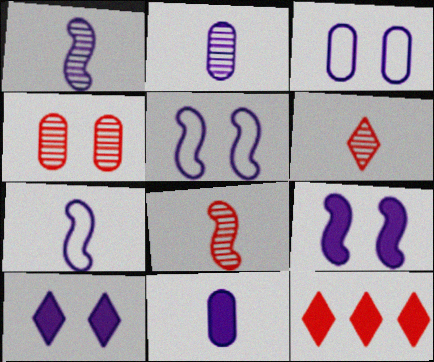[]